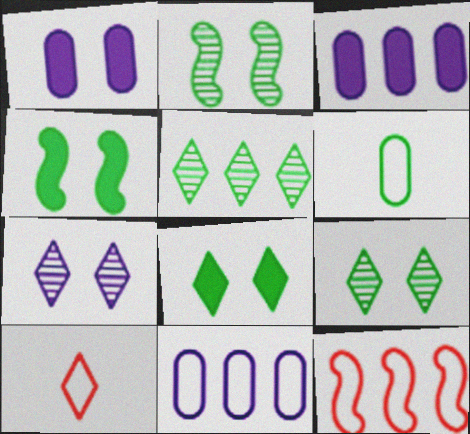[[2, 3, 10], 
[3, 5, 12], 
[4, 5, 6]]